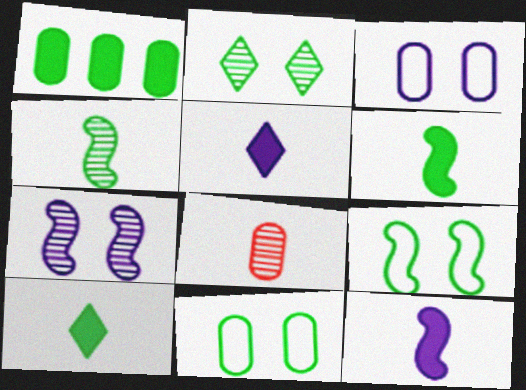[[1, 3, 8]]